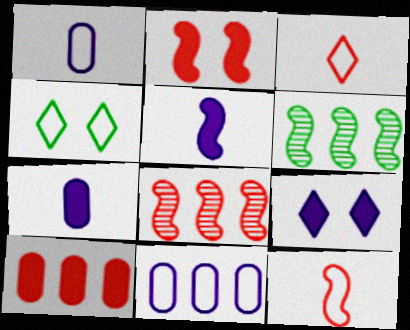[[2, 8, 12], 
[4, 7, 8], 
[4, 11, 12]]